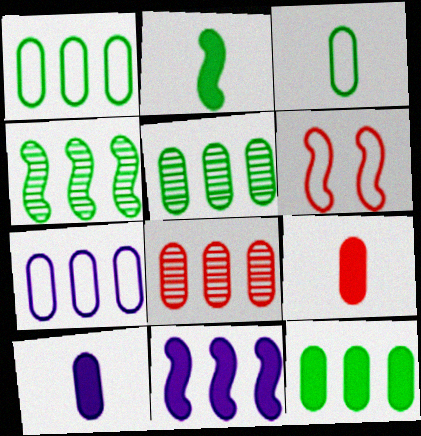[[1, 5, 12], 
[7, 8, 12]]